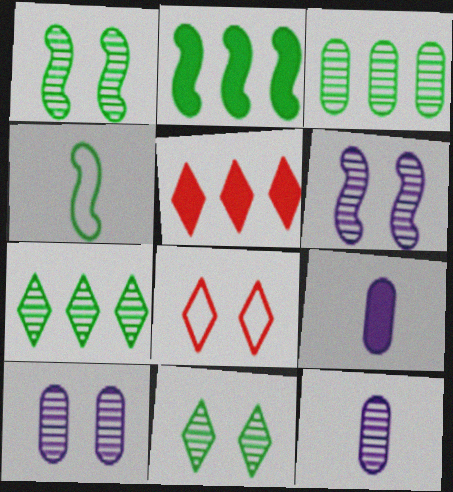[[1, 2, 4], 
[2, 8, 12], 
[4, 5, 10]]